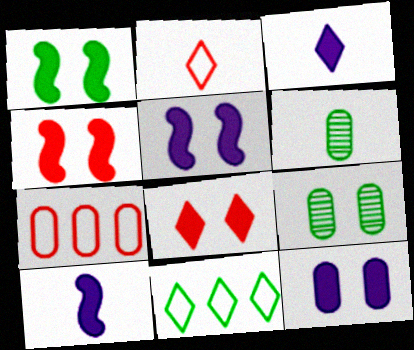[[1, 4, 5], 
[1, 6, 11], 
[1, 8, 12], 
[2, 6, 10], 
[6, 7, 12]]